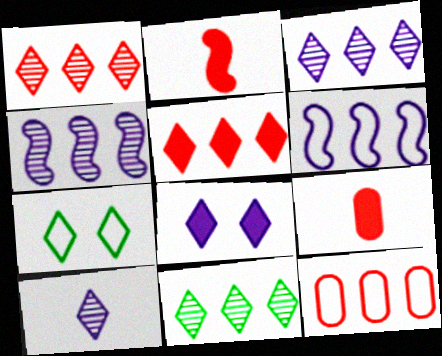[[1, 3, 11], 
[4, 7, 9], 
[5, 7, 10]]